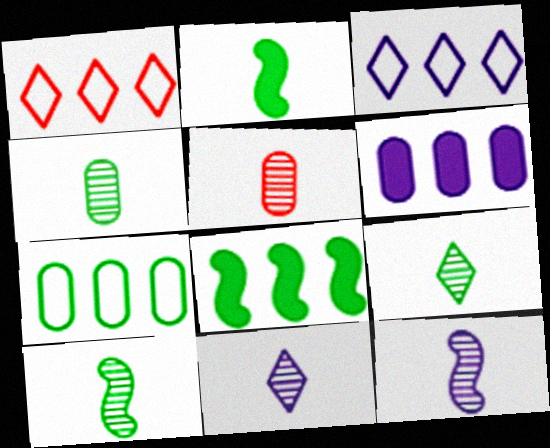[[4, 9, 10], 
[5, 9, 12], 
[5, 10, 11]]